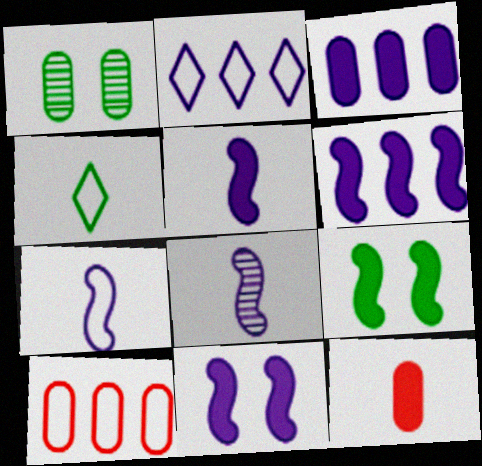[[4, 8, 12], 
[5, 6, 11], 
[5, 7, 8]]